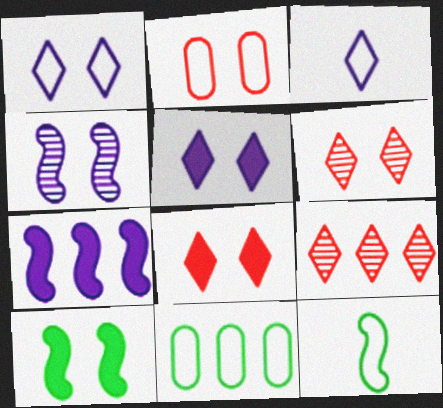[[7, 9, 11]]